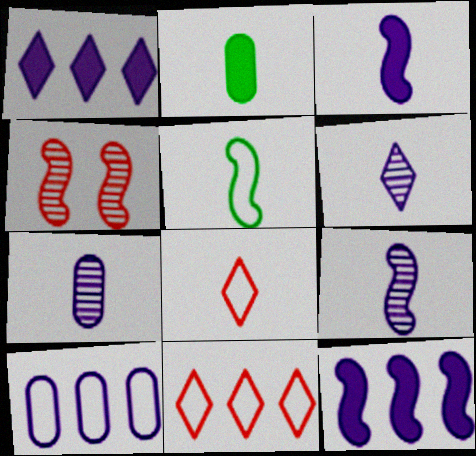[[2, 8, 9], 
[4, 5, 12], 
[6, 7, 9]]